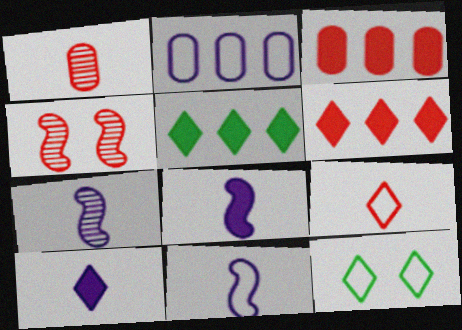[[3, 4, 9], 
[3, 7, 12], 
[7, 8, 11]]